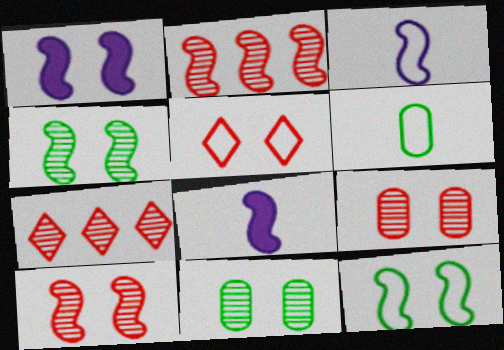[[1, 5, 11], 
[1, 6, 7], 
[1, 10, 12], 
[2, 8, 12]]